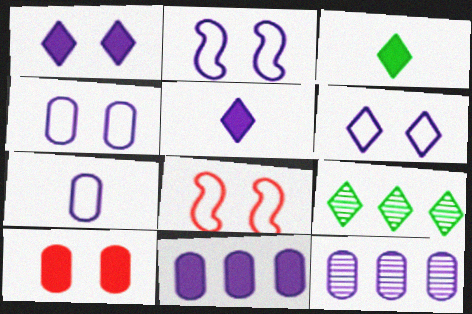[[2, 4, 6], 
[2, 5, 12], 
[3, 8, 12]]